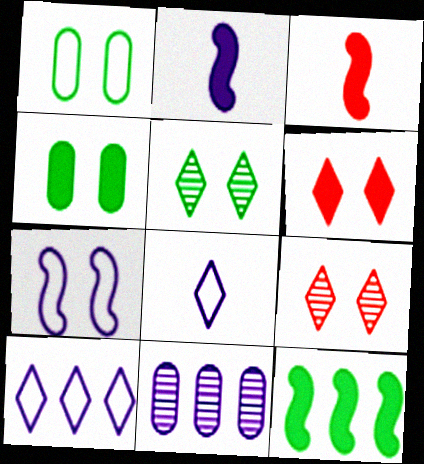[[4, 7, 9]]